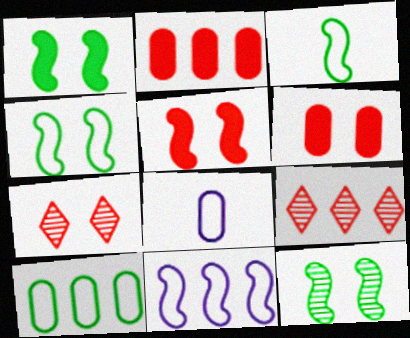[[1, 4, 12], 
[1, 8, 9]]